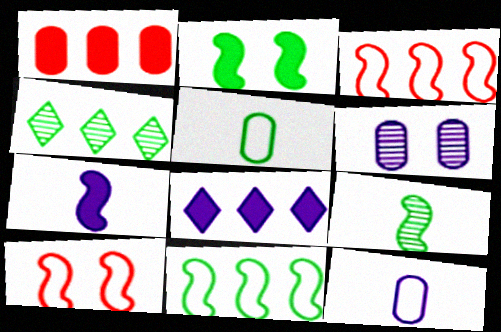[[1, 5, 6], 
[2, 4, 5], 
[2, 9, 11]]